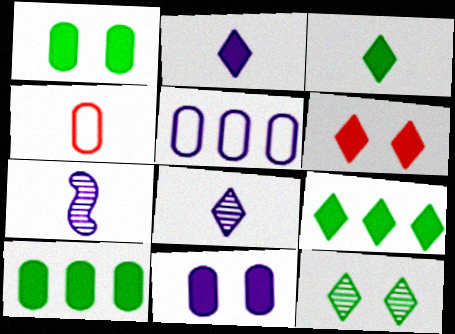[[2, 6, 9], 
[3, 4, 7]]